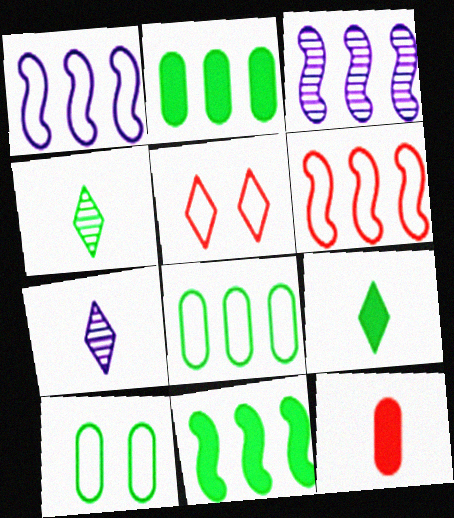[[3, 6, 11], 
[4, 10, 11]]